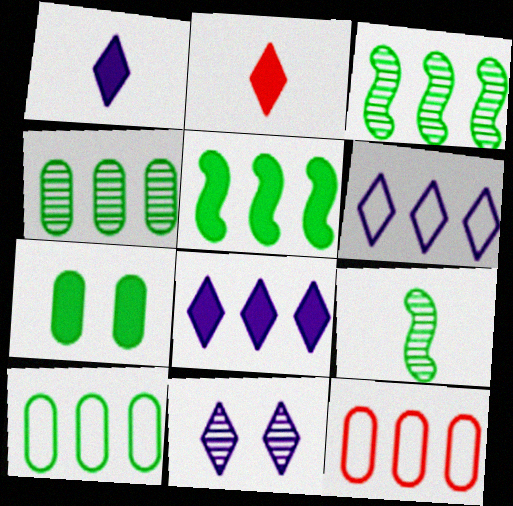[[1, 6, 11], 
[3, 8, 12]]